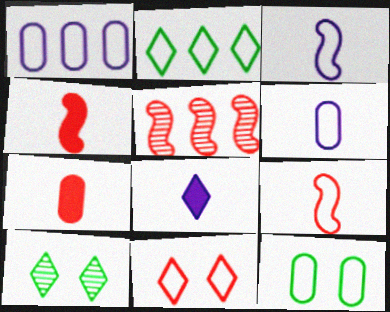[[1, 4, 10], 
[5, 7, 11], 
[5, 8, 12]]